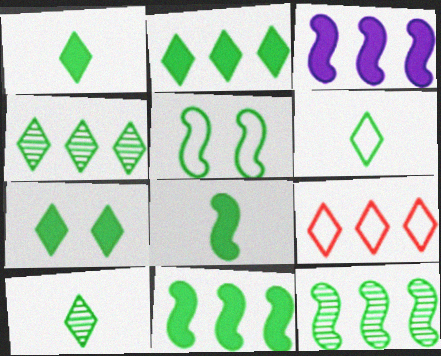[[1, 2, 7], 
[1, 6, 10], 
[4, 6, 7], 
[5, 8, 12]]